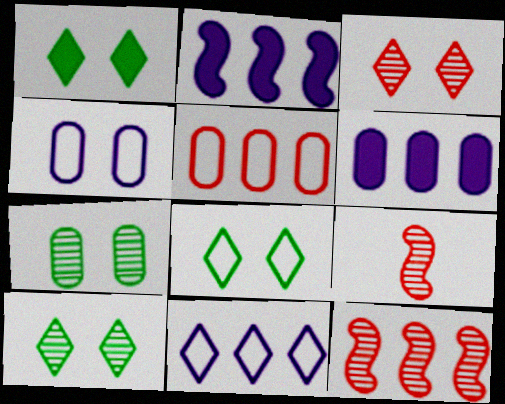[[1, 8, 10], 
[6, 8, 9]]